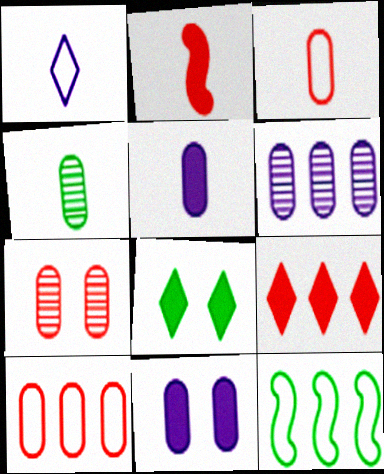[[1, 2, 4], 
[3, 4, 5], 
[4, 6, 7], 
[4, 8, 12], 
[4, 10, 11], 
[6, 9, 12]]